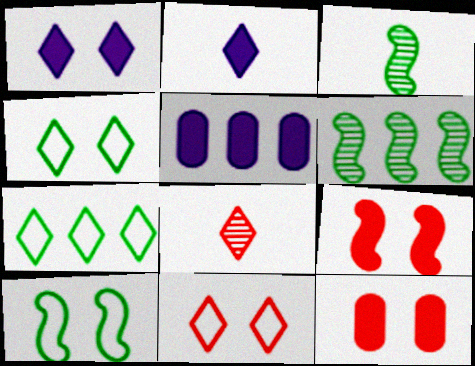[[1, 7, 8], 
[3, 5, 11], 
[5, 8, 10]]